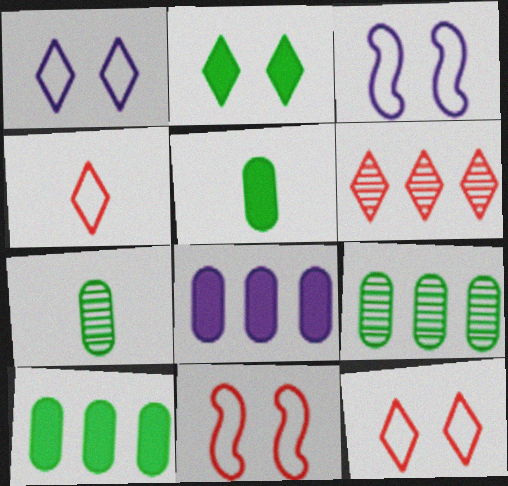[[3, 5, 6]]